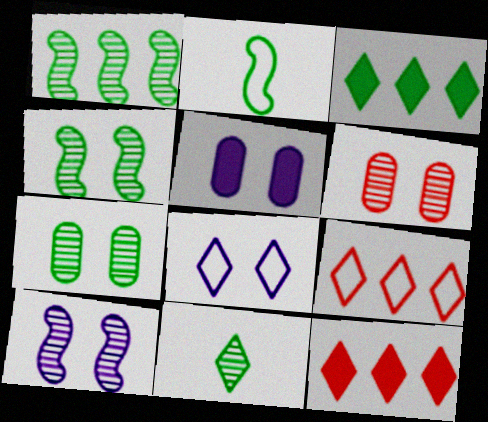[[1, 7, 11], 
[2, 3, 7], 
[5, 8, 10], 
[8, 11, 12]]